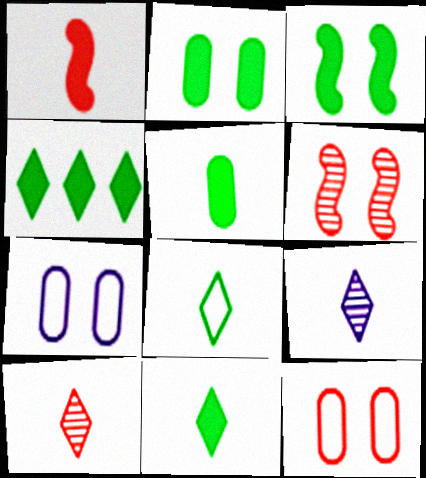[[3, 4, 5]]